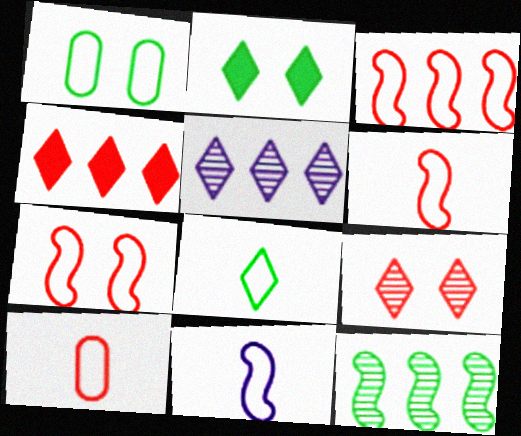[[3, 6, 7], 
[8, 10, 11]]